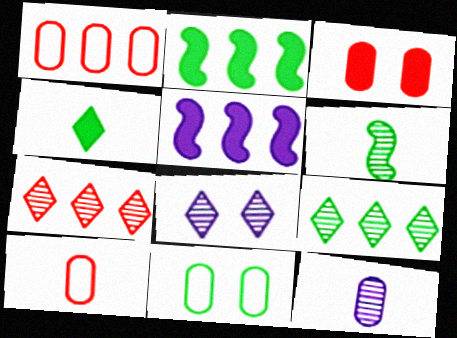[[1, 5, 9], 
[2, 8, 10], 
[3, 4, 5]]